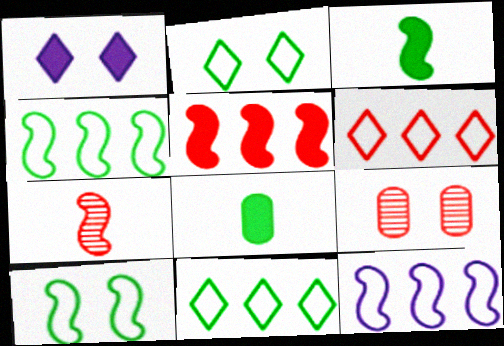[[1, 5, 8], 
[1, 9, 10]]